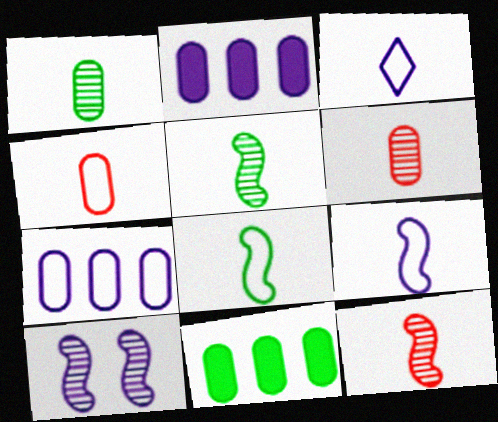[[2, 3, 10], 
[3, 4, 8]]